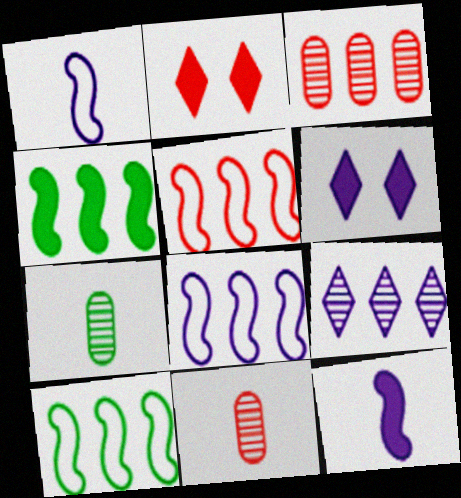[[2, 5, 11], 
[2, 7, 8], 
[5, 6, 7], 
[5, 8, 10], 
[6, 10, 11]]